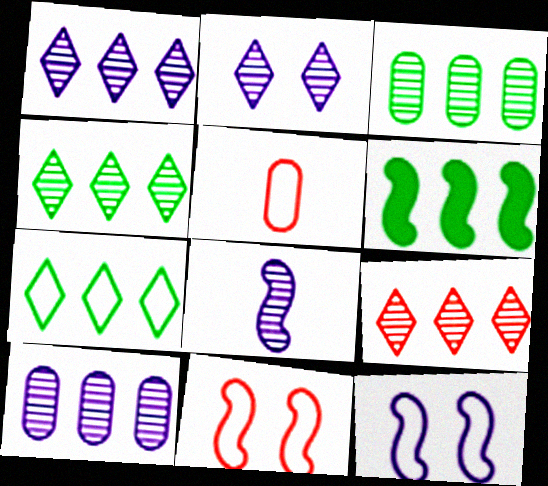[[1, 4, 9], 
[2, 5, 6], 
[2, 8, 10], 
[3, 6, 7], 
[5, 7, 12], 
[6, 8, 11]]